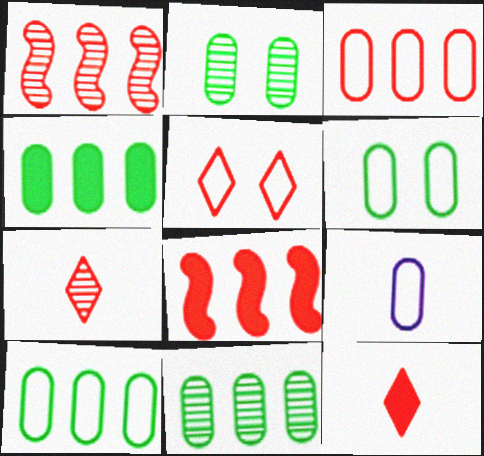[[3, 6, 9], 
[4, 10, 11]]